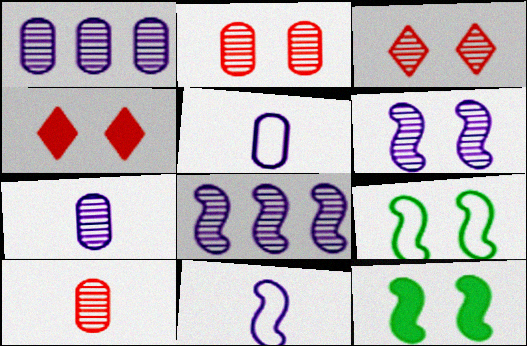[]